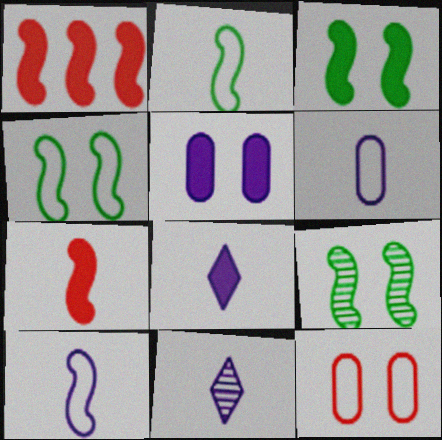[[1, 9, 10], 
[3, 4, 9]]